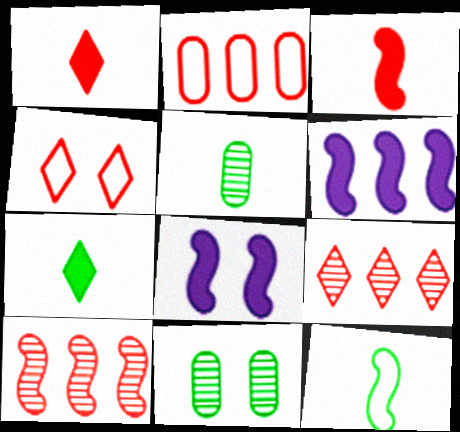[[1, 4, 9], 
[4, 5, 6], 
[4, 8, 11], 
[5, 7, 12], 
[8, 10, 12]]